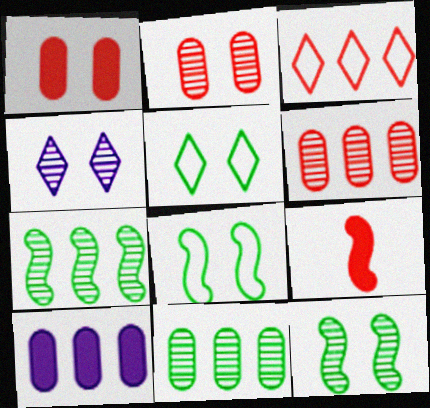[[1, 4, 8], 
[2, 3, 9], 
[2, 4, 12], 
[3, 7, 10]]